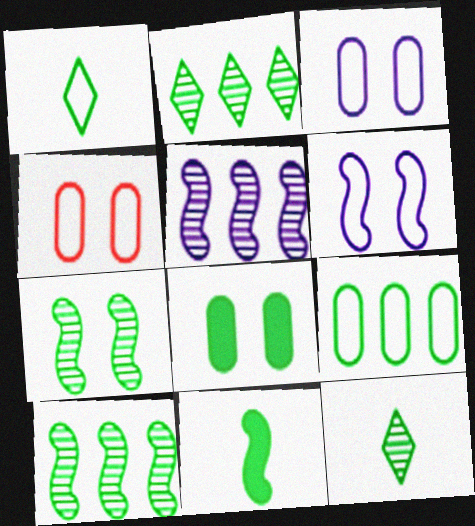[[1, 8, 10]]